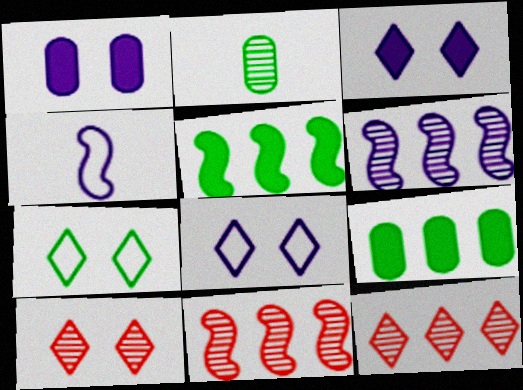[[2, 5, 7], 
[2, 6, 10], 
[3, 7, 10], 
[4, 9, 10]]